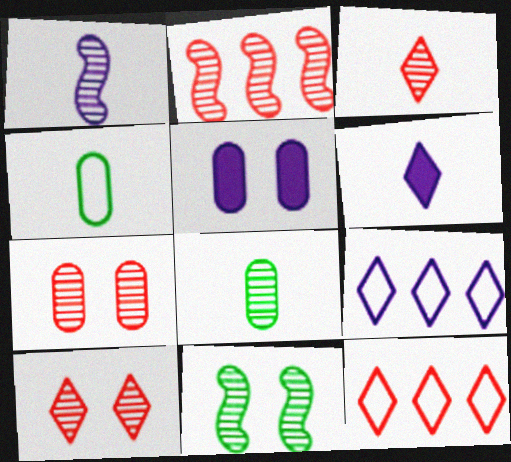[[1, 2, 11], 
[1, 3, 8], 
[1, 5, 9], 
[2, 3, 7]]